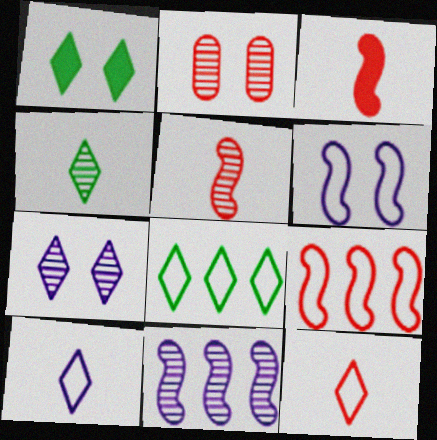[[1, 2, 6], 
[1, 4, 8], 
[2, 4, 11]]